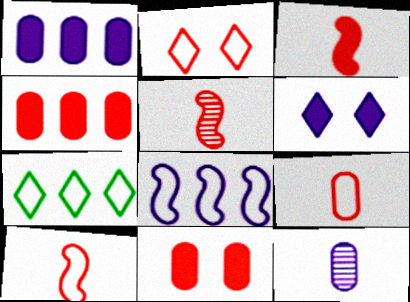[[2, 4, 5], 
[3, 5, 10], 
[6, 8, 12]]